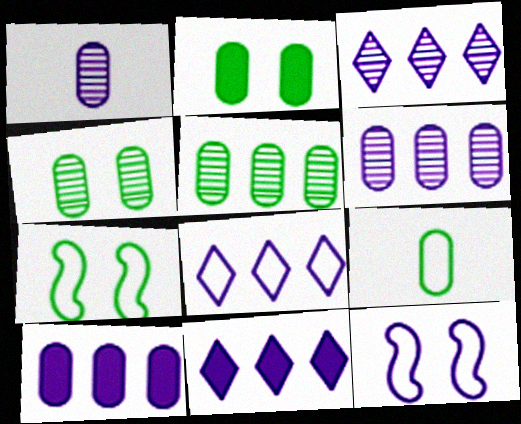[[1, 11, 12], 
[2, 5, 9], 
[3, 8, 11]]